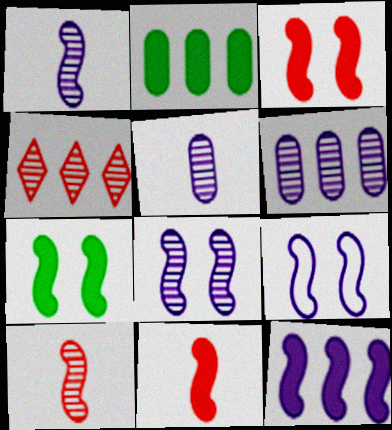[[1, 9, 12], 
[7, 11, 12]]